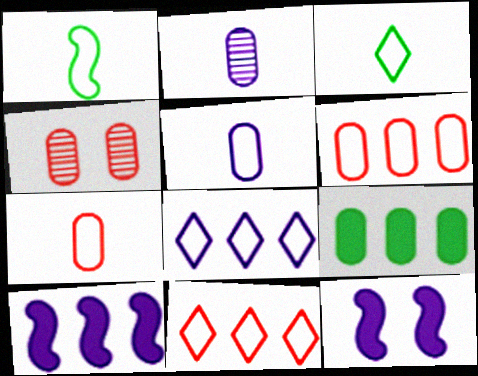[[2, 8, 12], 
[3, 4, 10], 
[4, 5, 9]]